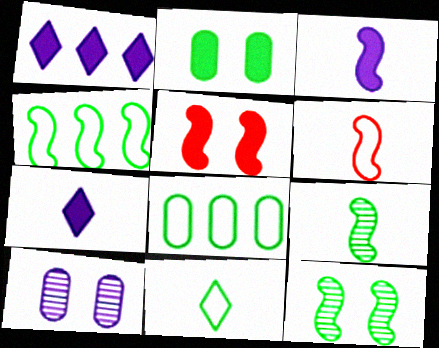[[3, 6, 9]]